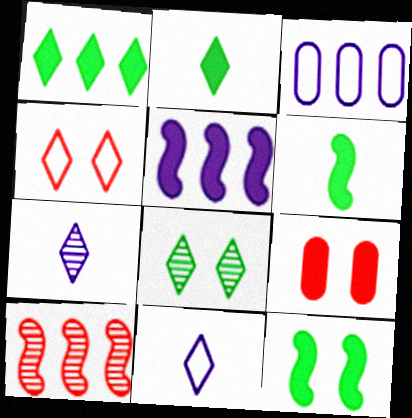[[1, 3, 10], 
[1, 4, 7], 
[2, 5, 9]]